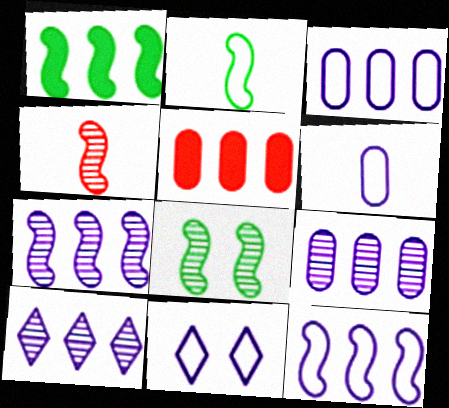[[1, 2, 8], 
[4, 7, 8], 
[6, 11, 12], 
[7, 9, 10]]